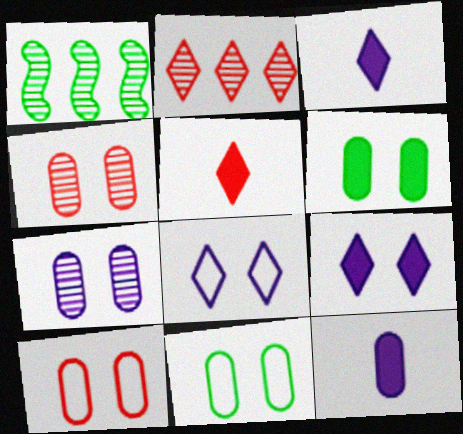[[1, 3, 10], 
[6, 7, 10]]